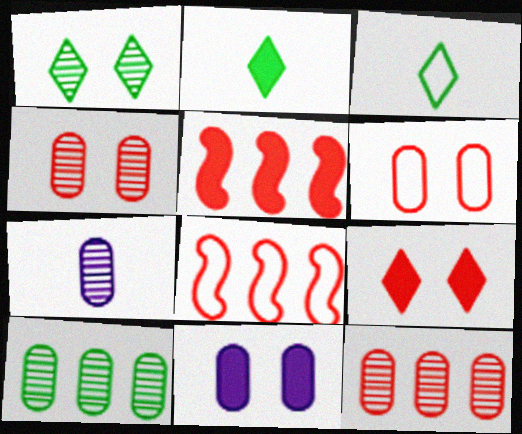[[2, 5, 11], 
[4, 7, 10]]